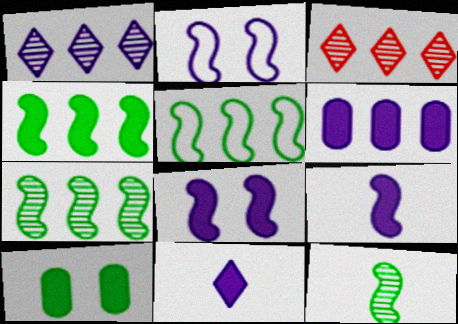[[3, 5, 6], 
[4, 5, 7], 
[6, 8, 11]]